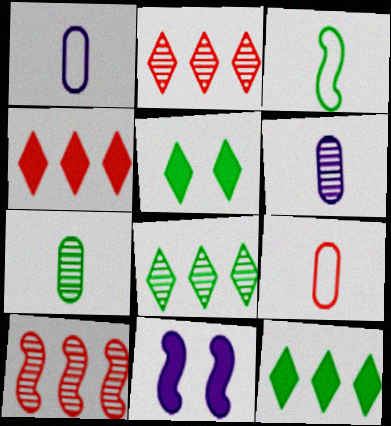[[1, 5, 10], 
[3, 10, 11], 
[8, 9, 11]]